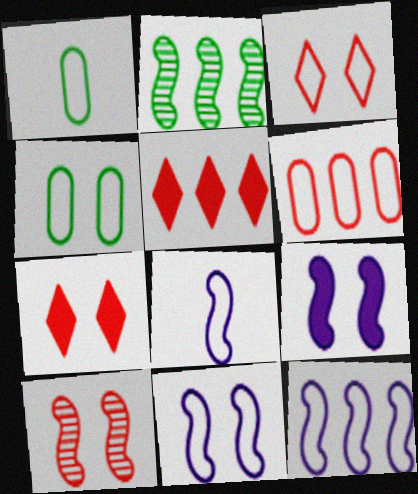[[1, 3, 12], 
[3, 4, 11], 
[8, 11, 12]]